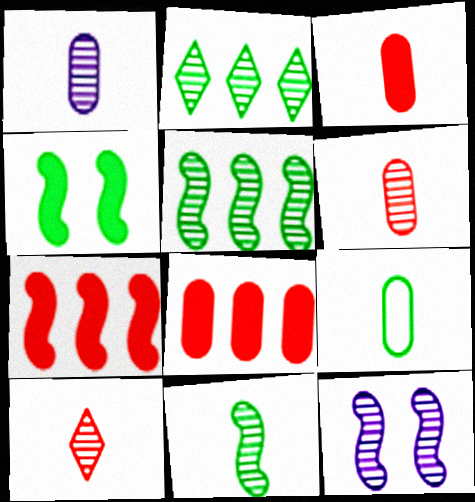[[1, 3, 9], 
[1, 10, 11], 
[2, 4, 9], 
[2, 6, 12]]